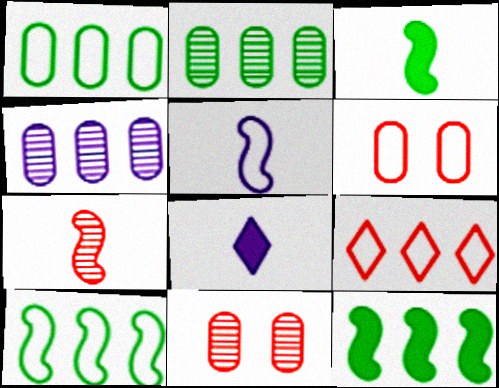[[3, 5, 7], 
[4, 9, 12], 
[8, 10, 11]]